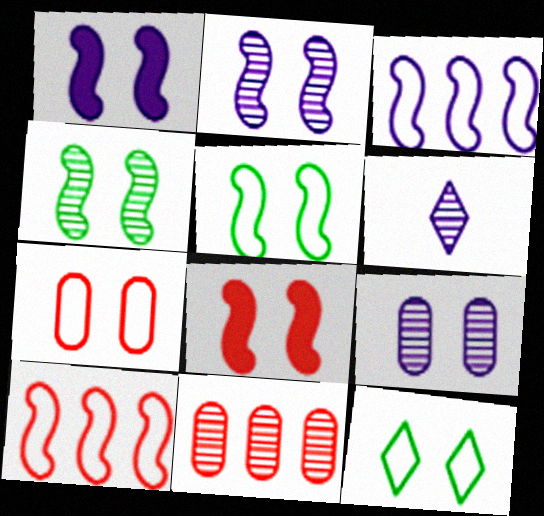[[2, 5, 8], 
[4, 6, 11], 
[8, 9, 12]]